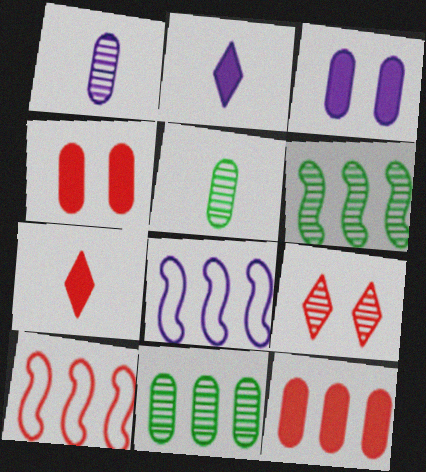[[1, 6, 9]]